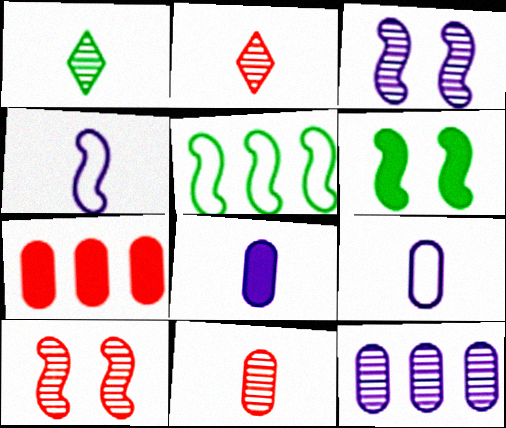[[1, 10, 12]]